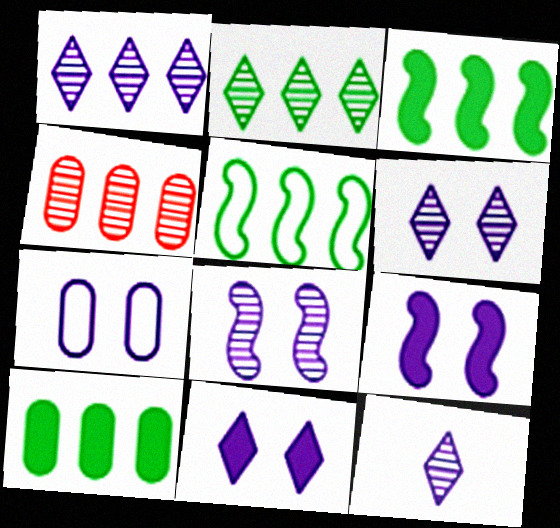[[1, 6, 12], 
[2, 5, 10], 
[6, 7, 9], 
[7, 8, 11]]